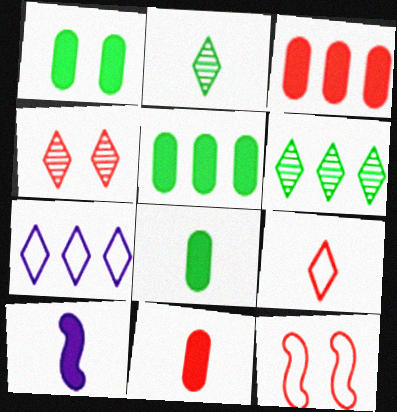[[1, 5, 8]]